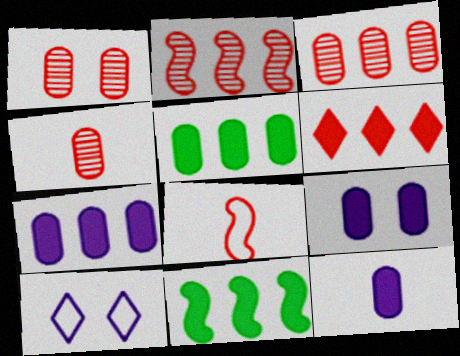[[1, 3, 4], 
[1, 6, 8], 
[4, 10, 11], 
[6, 7, 11], 
[7, 9, 12]]